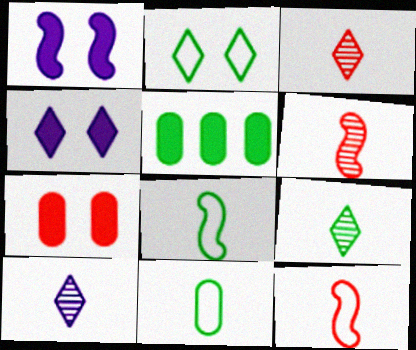[[3, 9, 10]]